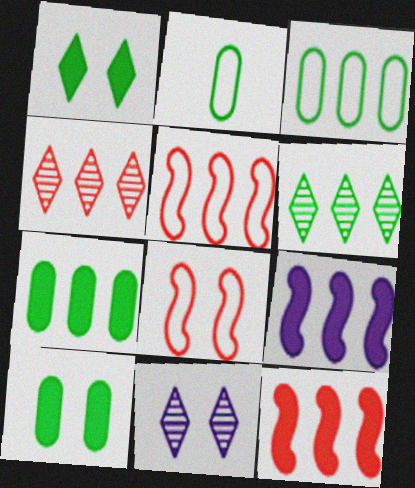[[2, 11, 12], 
[3, 4, 9], 
[8, 10, 11]]